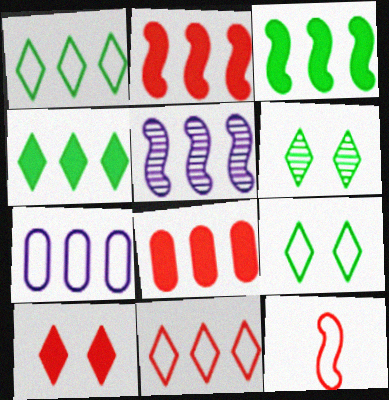[[1, 5, 8], 
[7, 9, 12]]